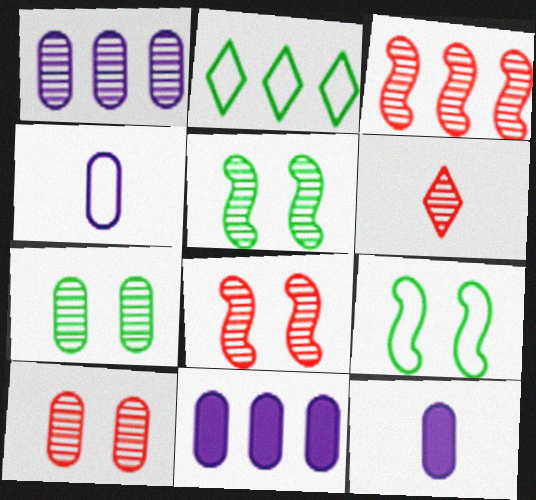[[1, 5, 6], 
[2, 3, 11], 
[2, 8, 12], 
[3, 6, 10], 
[6, 9, 11]]